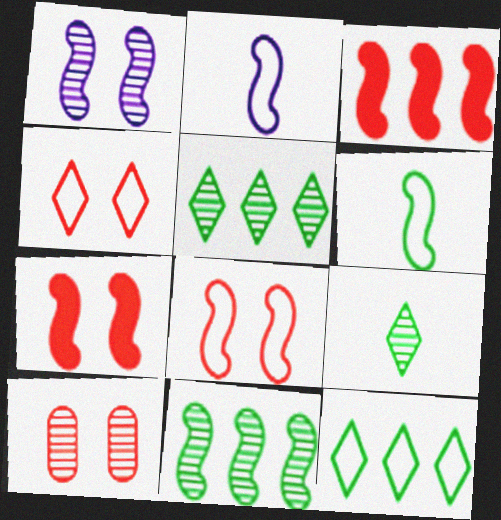[[1, 3, 6], 
[2, 7, 11], 
[4, 7, 10]]